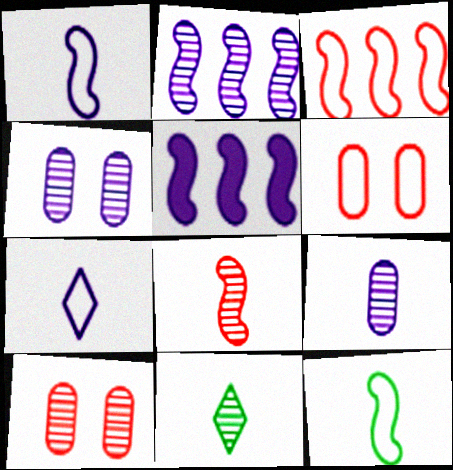[[2, 10, 11], 
[4, 5, 7], 
[5, 6, 11], 
[8, 9, 11]]